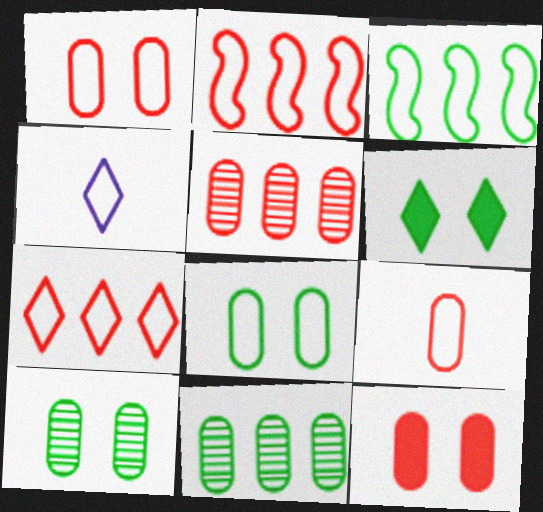[[1, 3, 4], 
[2, 4, 8], 
[5, 9, 12]]